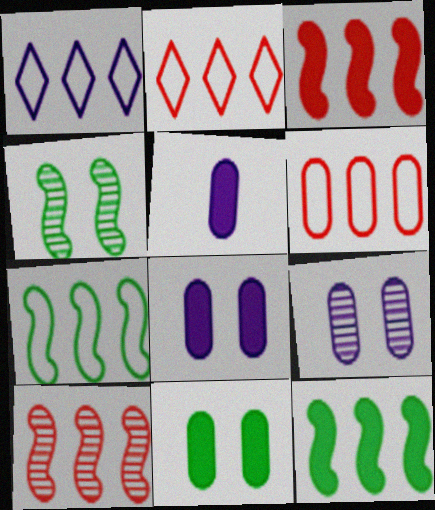[[1, 6, 7], 
[2, 4, 5]]